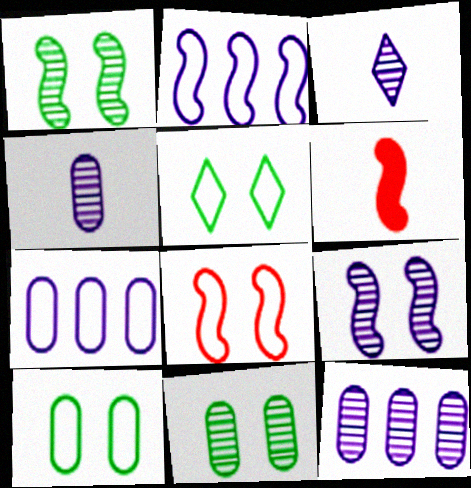[[1, 2, 6], 
[3, 9, 12], 
[5, 6, 12]]